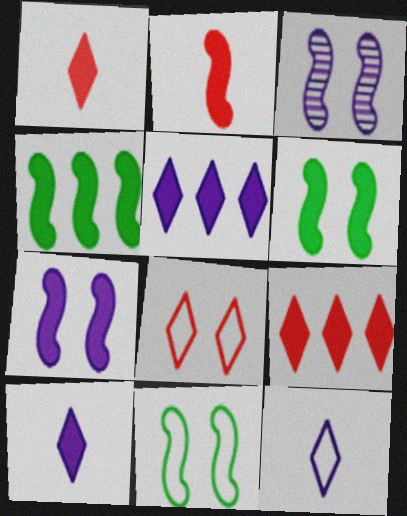[[2, 4, 7]]